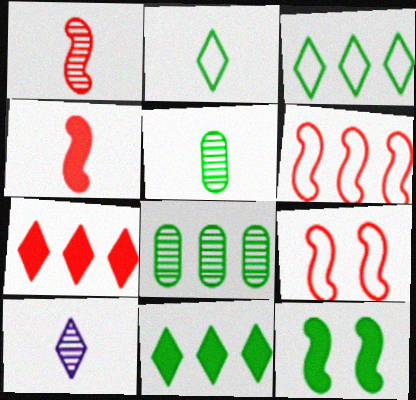[[1, 5, 10], 
[2, 8, 12], 
[3, 5, 12]]